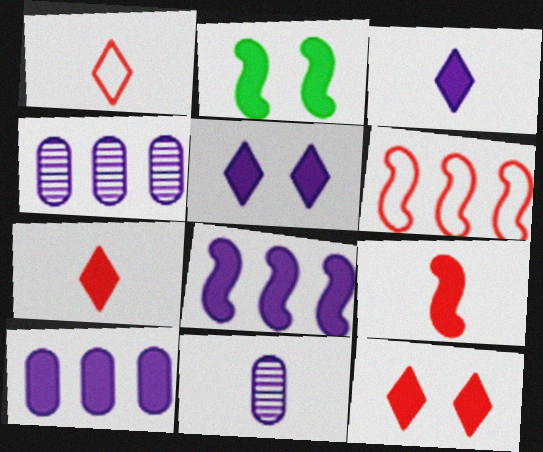[[1, 2, 4], 
[2, 7, 10], 
[2, 8, 9]]